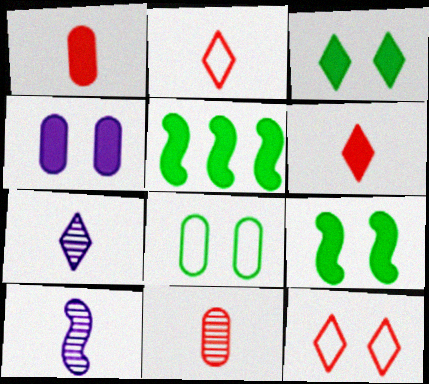[[4, 5, 6]]